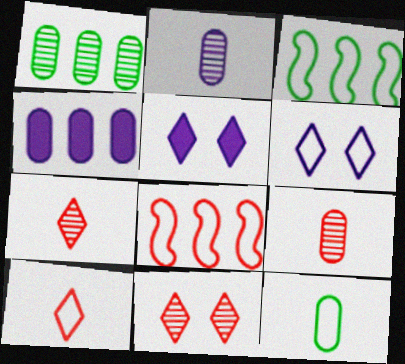[[3, 5, 9], 
[6, 8, 12]]